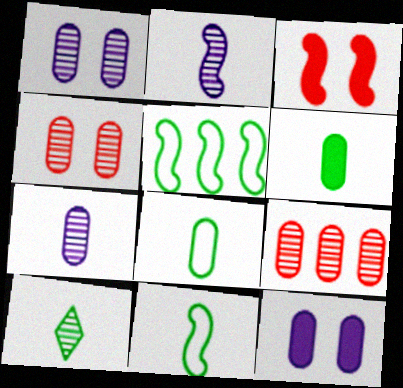[[2, 3, 5], 
[6, 10, 11], 
[8, 9, 12]]